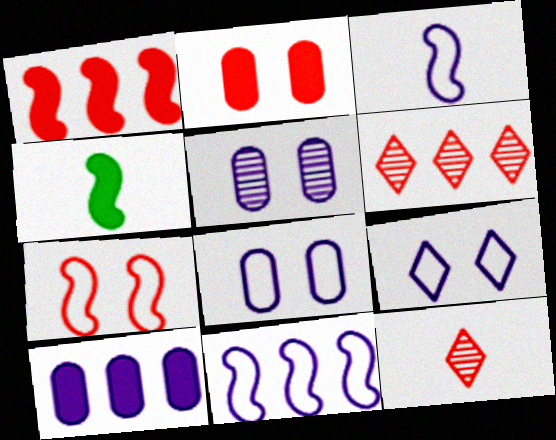[[4, 6, 8]]